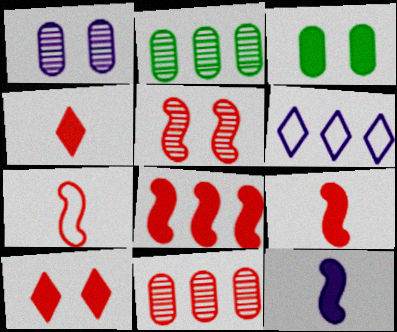[[1, 6, 12], 
[2, 6, 8], 
[5, 7, 8], 
[7, 10, 11]]